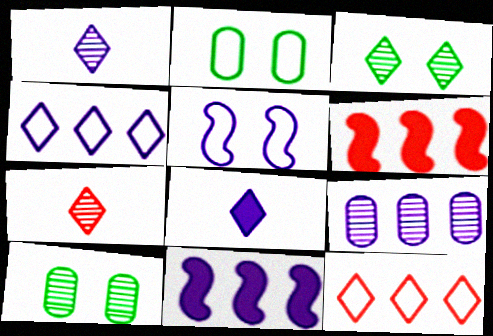[[1, 2, 6], 
[2, 7, 11], 
[3, 8, 12], 
[4, 9, 11], 
[5, 8, 9]]